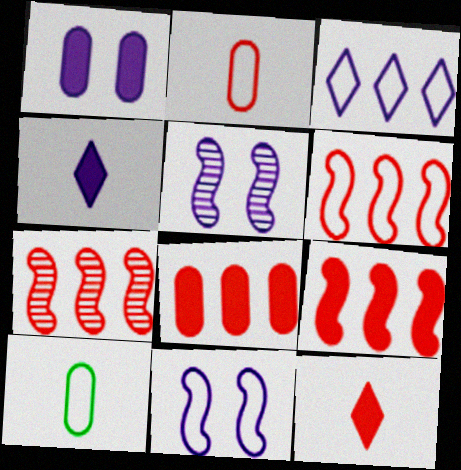[[6, 7, 9]]